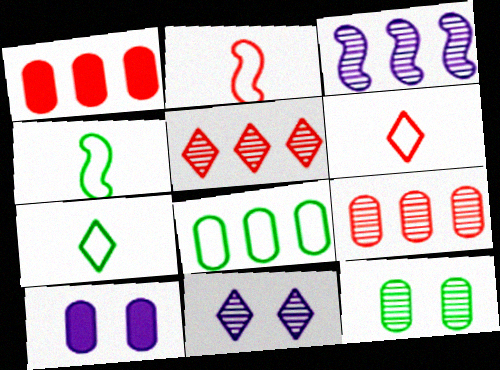[[1, 4, 11], 
[4, 5, 10]]